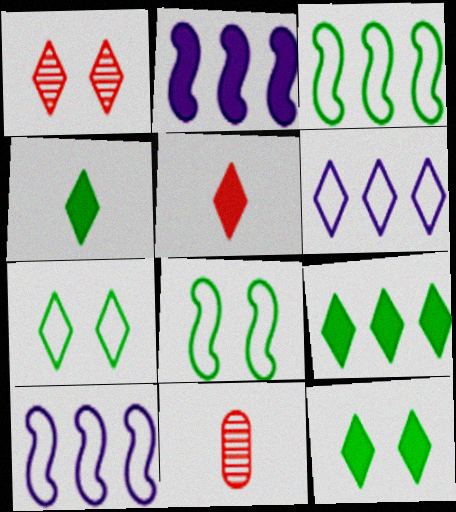[[1, 4, 6], 
[2, 7, 11], 
[4, 9, 12], 
[10, 11, 12]]